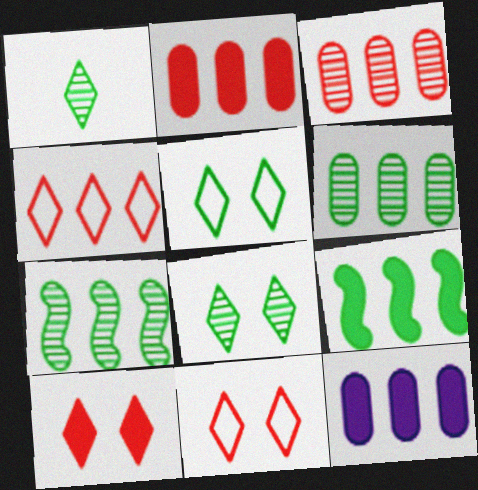[[4, 7, 12]]